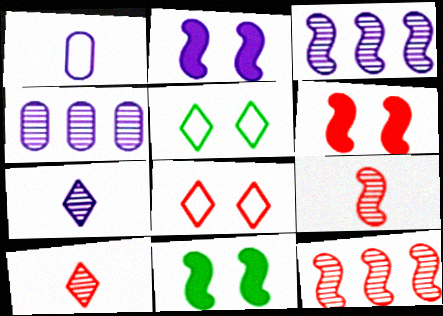[[2, 6, 11]]